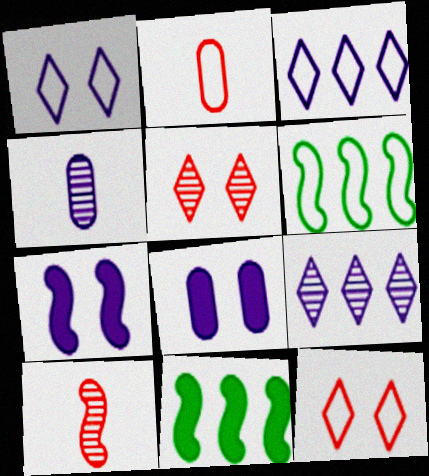[[1, 2, 6], 
[3, 4, 7], 
[4, 11, 12], 
[6, 7, 10]]